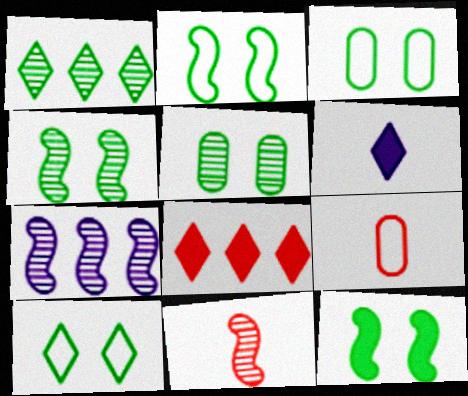[[2, 3, 10], 
[2, 4, 12], 
[4, 7, 11], 
[5, 10, 12]]